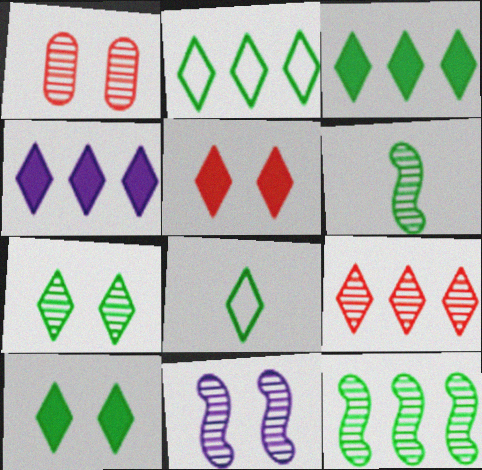[[1, 7, 11], 
[2, 4, 9], 
[3, 7, 8]]